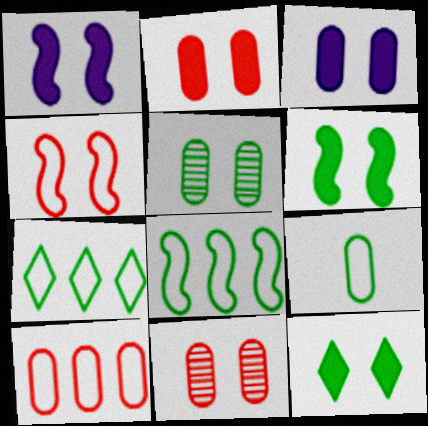[[1, 2, 12]]